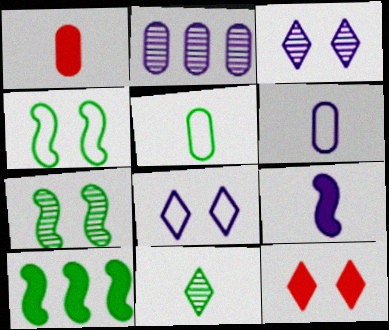[[2, 8, 9]]